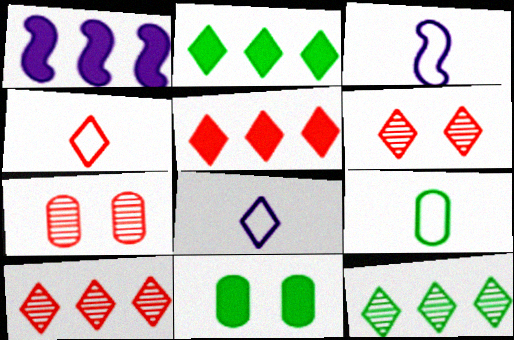[[1, 6, 9], 
[2, 3, 7], 
[2, 6, 8], 
[3, 4, 9], 
[3, 10, 11], 
[4, 5, 6]]